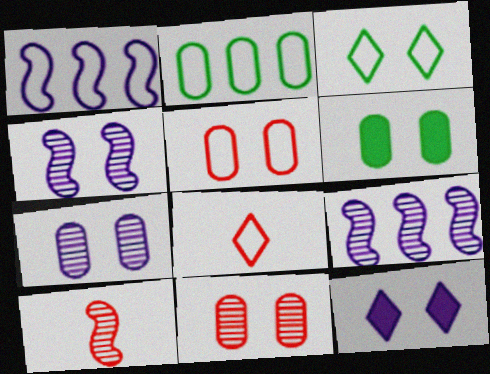[[2, 10, 12], 
[5, 6, 7], 
[6, 8, 9]]